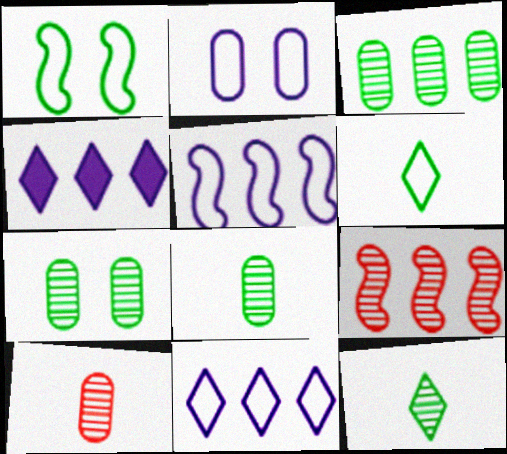[[1, 4, 10], 
[3, 7, 8]]